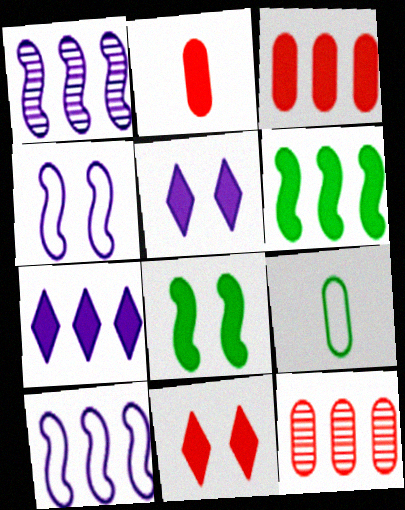[[1, 9, 11], 
[2, 5, 6], 
[2, 7, 8], 
[3, 6, 7]]